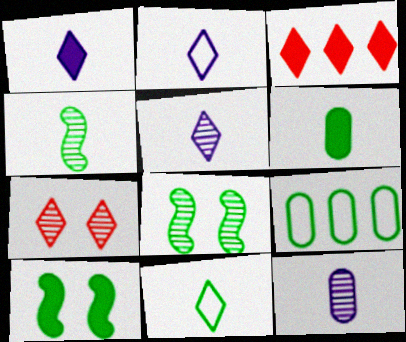[[1, 2, 5], 
[4, 6, 11]]